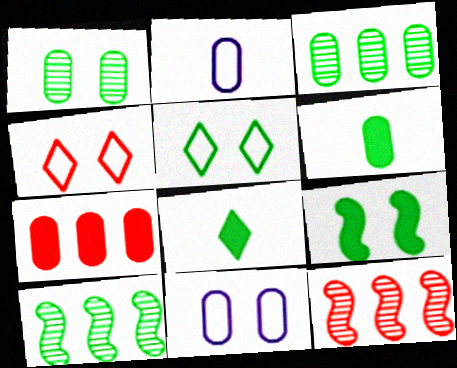[[1, 2, 7], 
[1, 5, 9], 
[5, 6, 10], 
[8, 11, 12]]